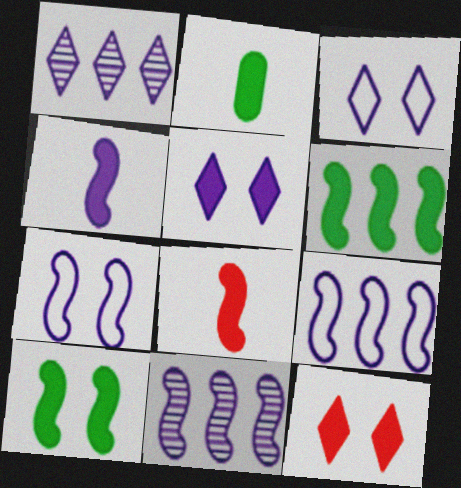[[4, 7, 11]]